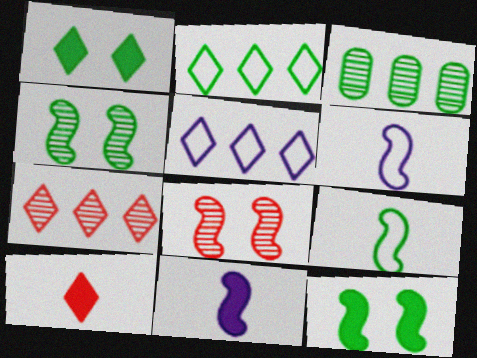[[1, 3, 9]]